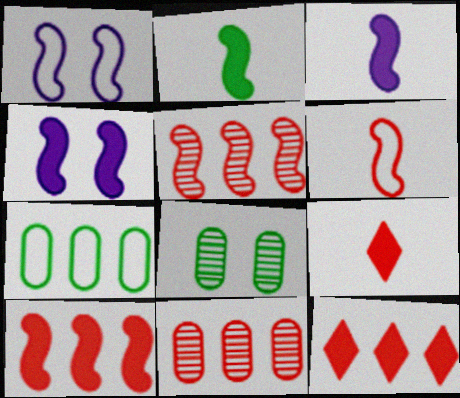[[1, 2, 5], 
[2, 4, 10]]